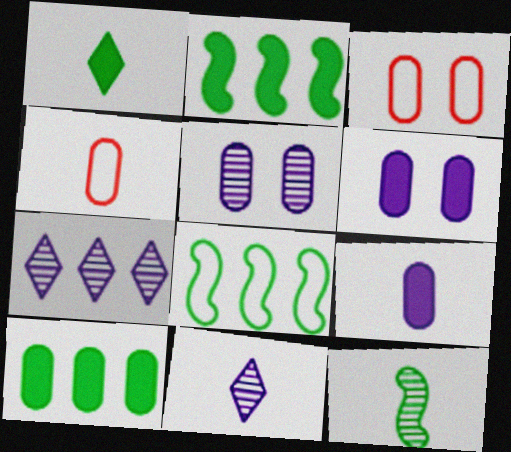[[2, 3, 11], 
[4, 5, 10]]